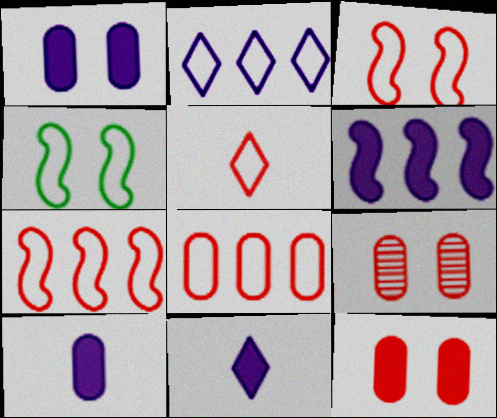[[1, 6, 11], 
[3, 5, 8]]